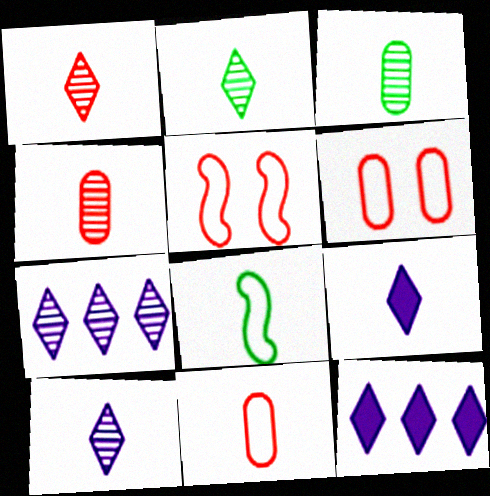[[1, 2, 10], 
[3, 5, 12], 
[4, 8, 9]]